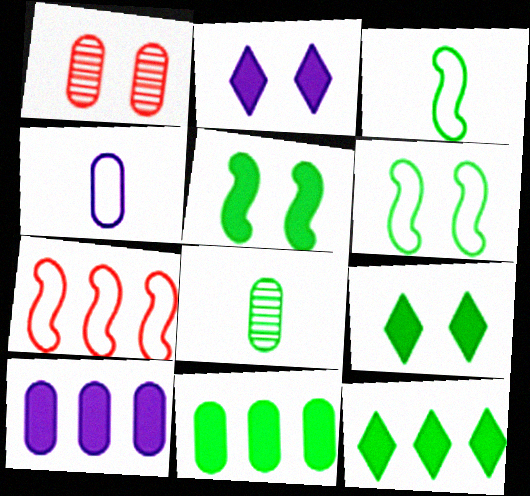[[1, 2, 6], 
[1, 4, 11], 
[2, 7, 8], 
[6, 8, 12]]